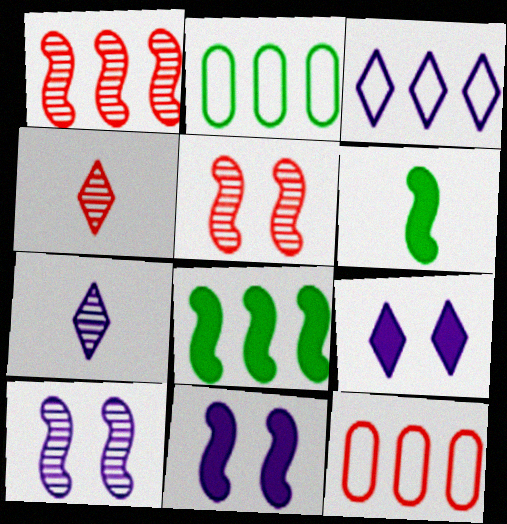[[2, 4, 11], 
[3, 7, 9]]